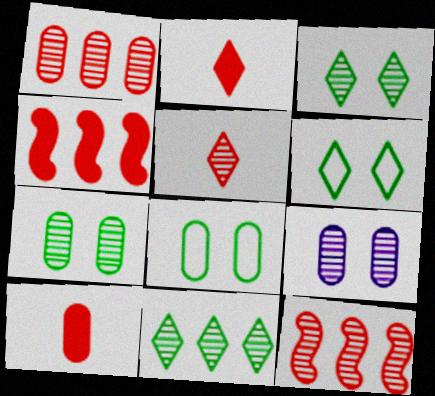[]